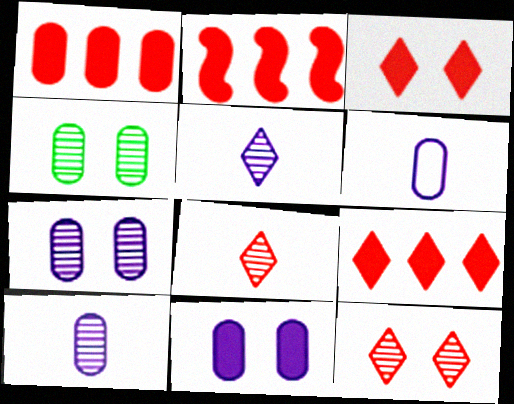[[1, 2, 9], 
[1, 4, 6]]